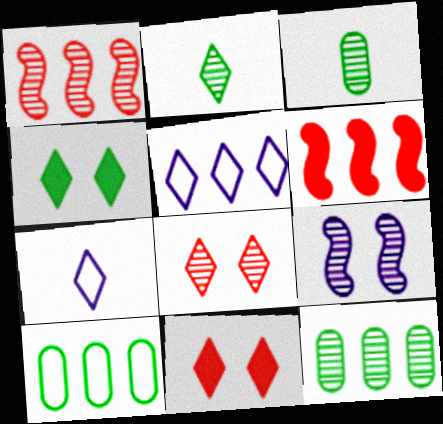[[2, 5, 11], 
[5, 6, 12]]